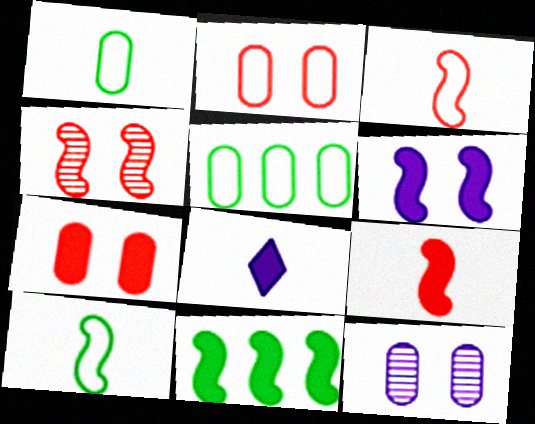[[4, 5, 8], 
[6, 9, 11], 
[7, 8, 11]]